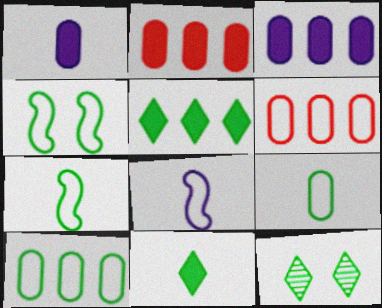[[2, 8, 12]]